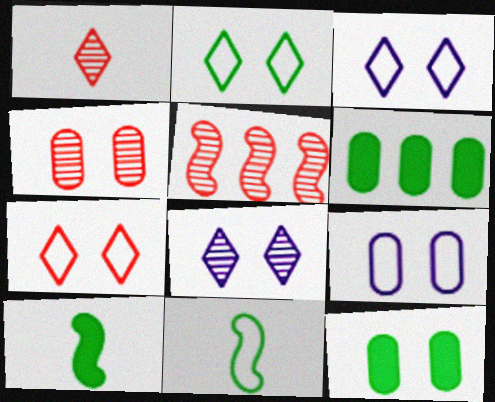[[1, 4, 5], 
[2, 3, 7], 
[4, 9, 12]]